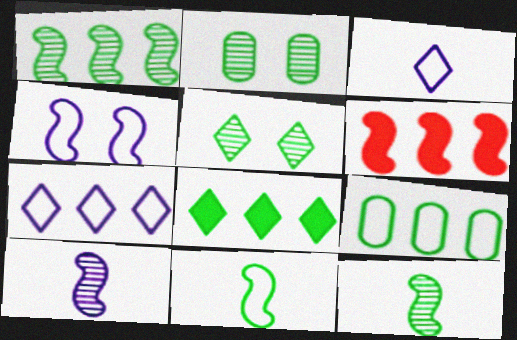[[1, 8, 9], 
[2, 3, 6], 
[2, 8, 11], 
[4, 6, 12]]